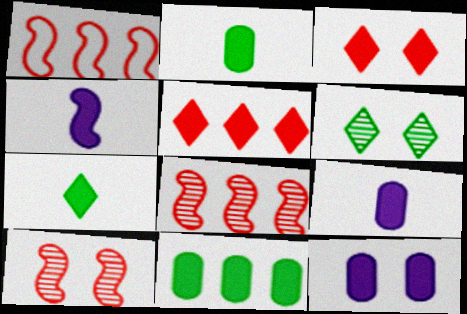[[1, 6, 9], 
[3, 4, 11]]